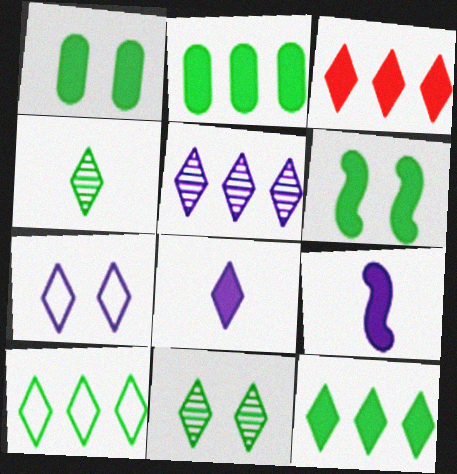[[1, 3, 9], 
[3, 4, 7], 
[3, 5, 10], 
[5, 7, 8]]